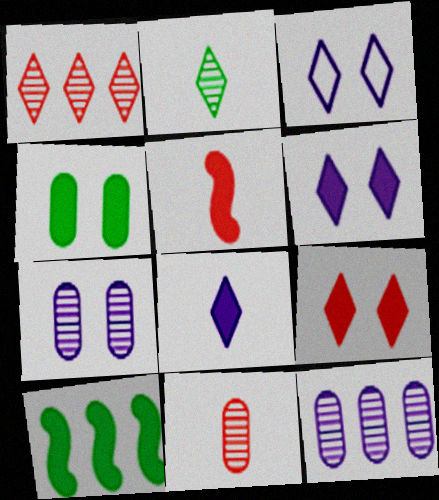[[3, 10, 11]]